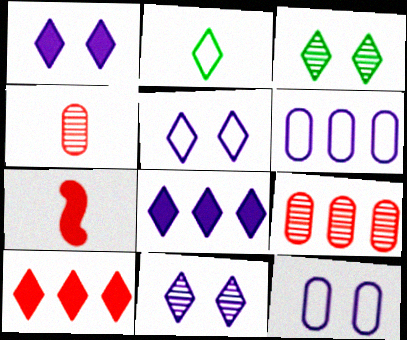[[1, 5, 11], 
[2, 10, 11], 
[3, 6, 7]]